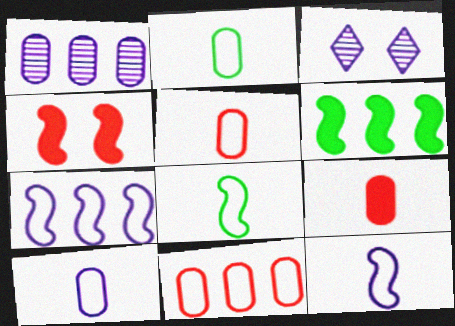[[2, 5, 10], 
[3, 5, 6]]